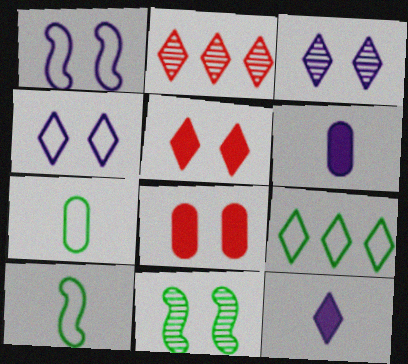[[4, 8, 11]]